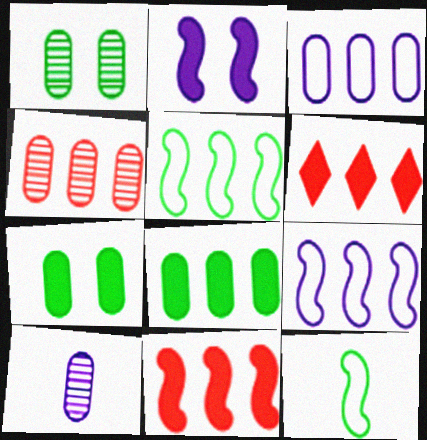[[1, 4, 10], 
[3, 4, 8]]